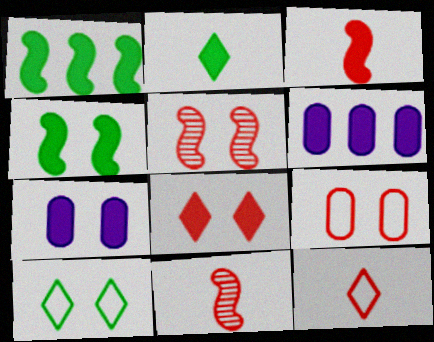[[4, 7, 8], 
[5, 7, 10], 
[5, 8, 9], 
[6, 10, 11]]